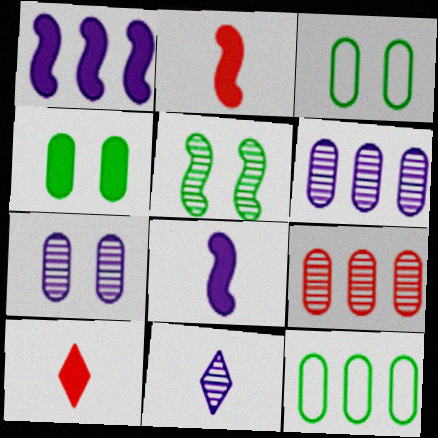[[1, 4, 10], 
[5, 9, 11]]